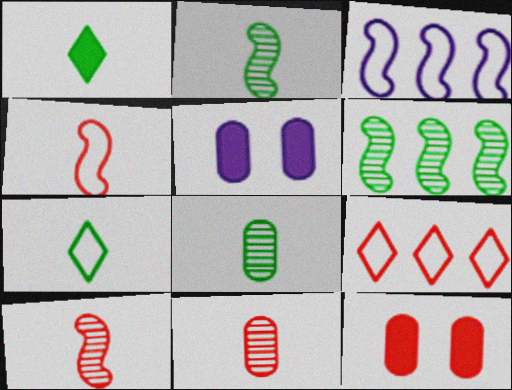[[2, 5, 9], 
[9, 10, 12]]